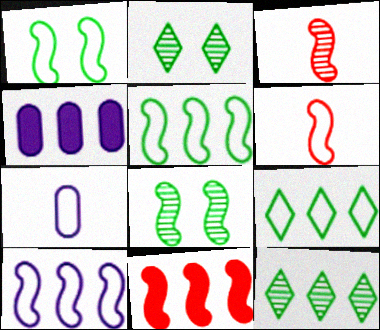[[1, 6, 10], 
[2, 4, 6], 
[2, 7, 11]]